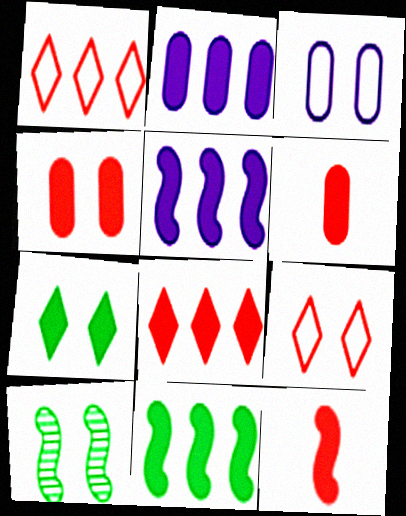[[2, 7, 12], 
[2, 8, 11], 
[4, 8, 12], 
[5, 6, 7]]